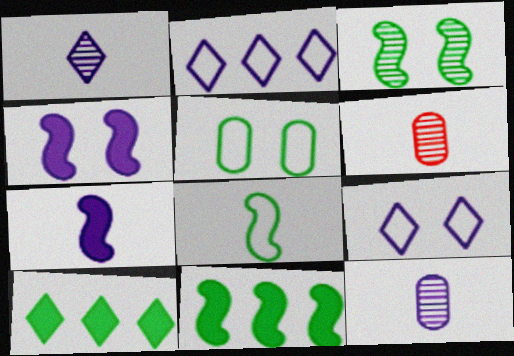[[2, 4, 12], 
[3, 8, 11], 
[6, 9, 11]]